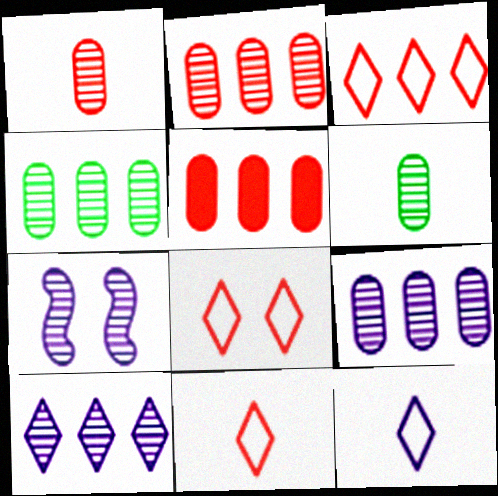[[2, 4, 9], 
[3, 8, 11]]